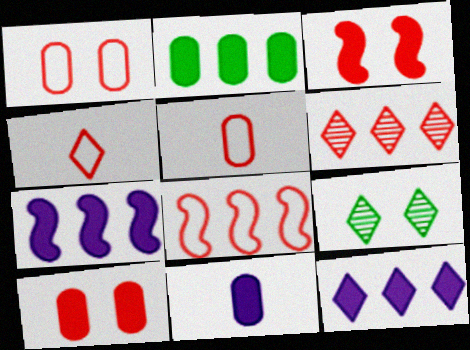[[1, 4, 8], 
[2, 10, 11], 
[3, 5, 6], 
[4, 9, 12], 
[5, 7, 9], 
[8, 9, 11]]